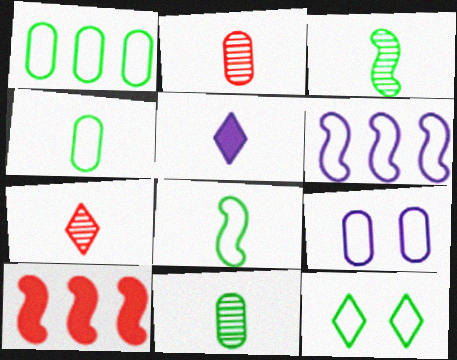[[1, 8, 12], 
[2, 5, 8]]